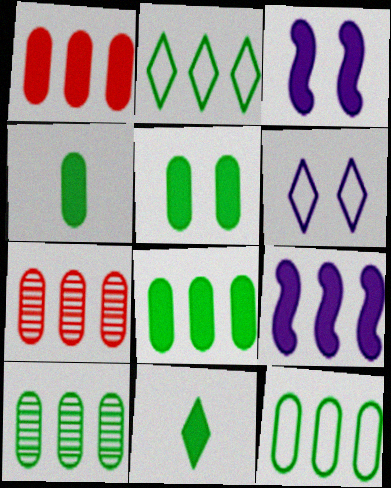[[1, 3, 11], 
[2, 7, 9], 
[4, 5, 8], 
[8, 10, 12]]